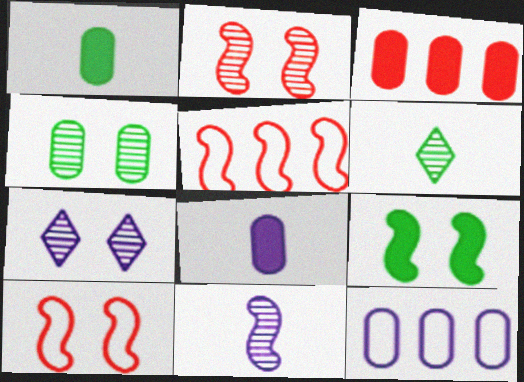[[1, 5, 7], 
[2, 4, 7], 
[5, 9, 11]]